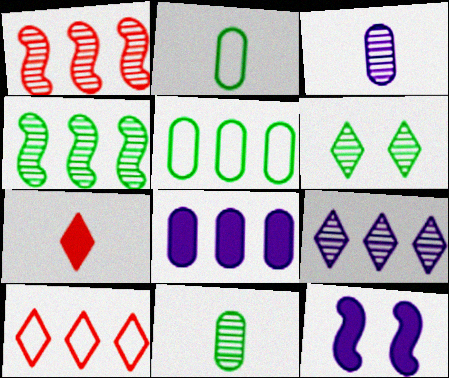[[1, 3, 6], 
[4, 6, 11], 
[4, 8, 10], 
[10, 11, 12]]